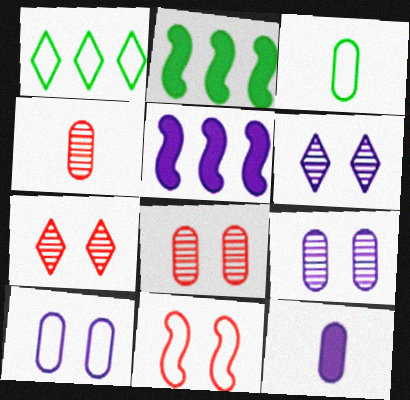[[3, 4, 12], 
[3, 5, 7]]